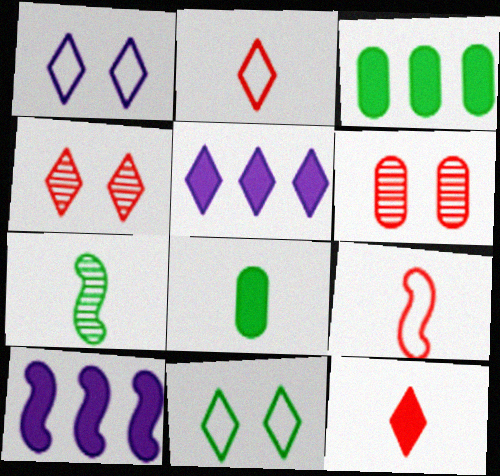[[3, 7, 11]]